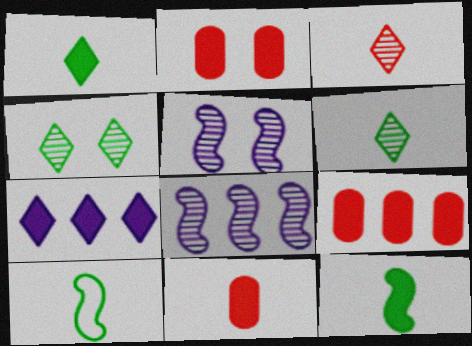[[2, 7, 12], 
[2, 9, 11]]